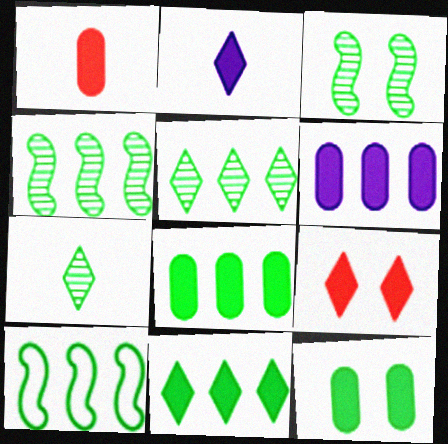[[1, 6, 12], 
[2, 9, 11], 
[5, 8, 10], 
[7, 10, 12]]